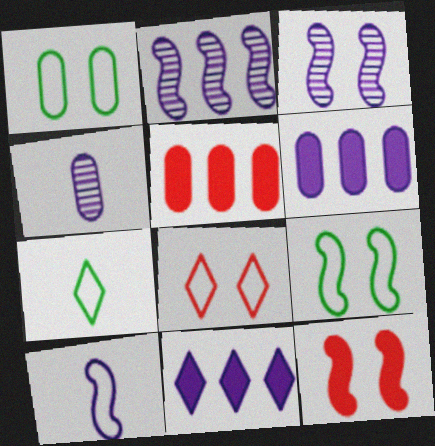[[1, 4, 5], 
[3, 5, 7], 
[3, 9, 12]]